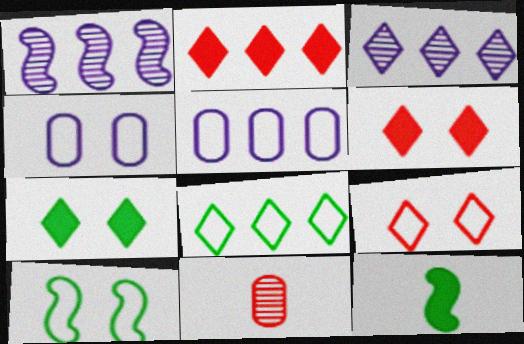[[2, 3, 8], 
[4, 9, 10]]